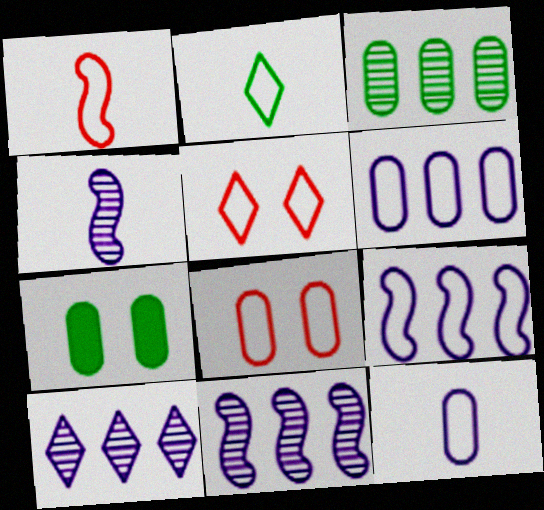[[1, 2, 12], 
[1, 7, 10], 
[2, 8, 9]]